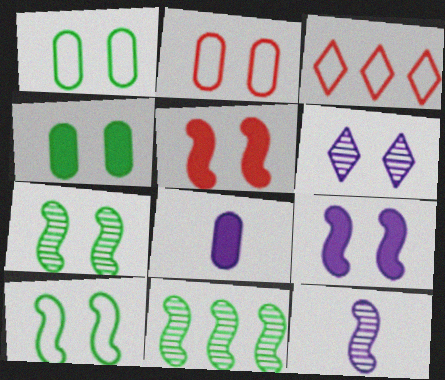[[1, 5, 6], 
[3, 4, 12], 
[3, 7, 8]]